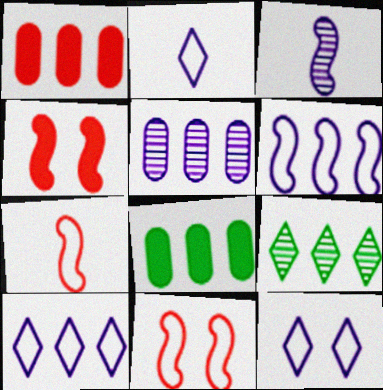[[1, 6, 9], 
[2, 10, 12]]